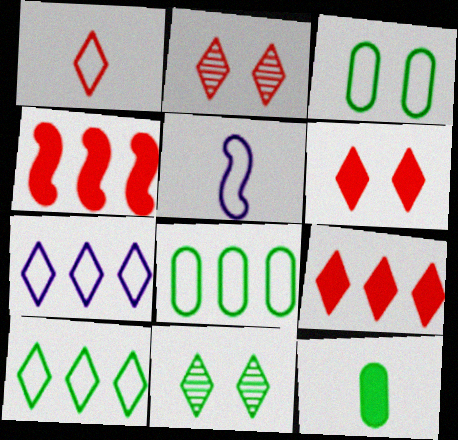[[1, 2, 9]]